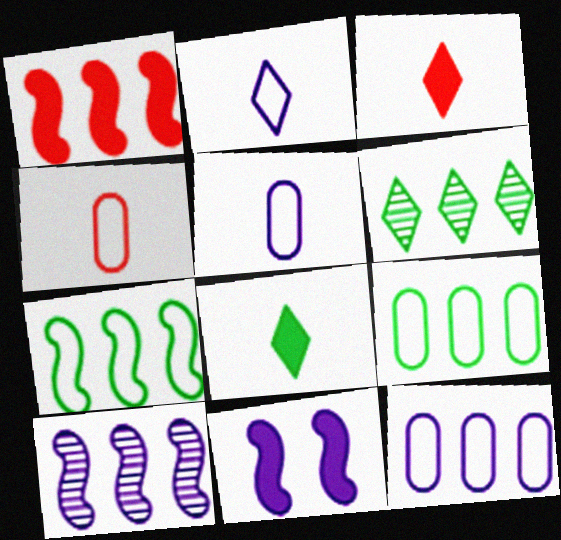[[1, 6, 12], 
[1, 7, 10], 
[4, 6, 11]]